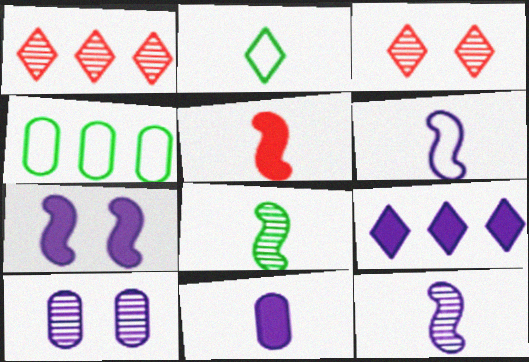[[1, 8, 10], 
[2, 3, 9], 
[5, 6, 8], 
[6, 9, 10], 
[7, 9, 11]]